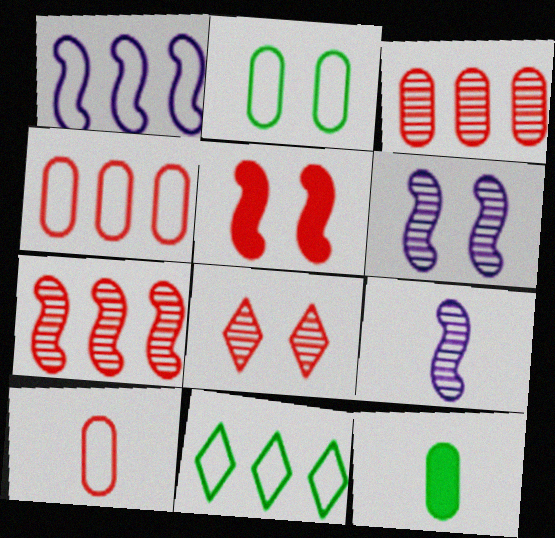[[1, 4, 11], 
[1, 8, 12]]